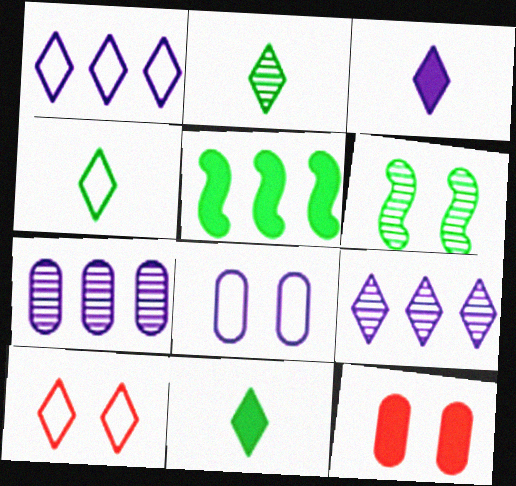[[1, 4, 10], 
[2, 4, 11], 
[3, 5, 12], 
[9, 10, 11]]